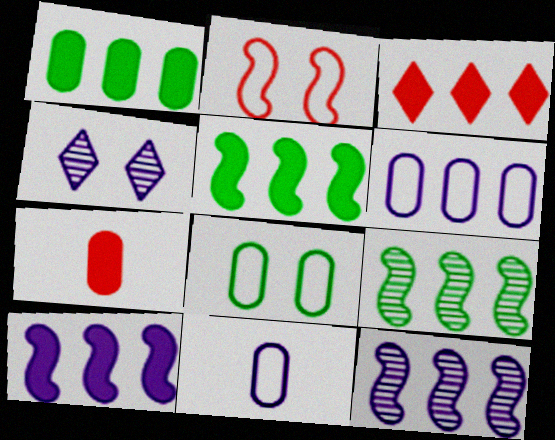[[1, 3, 10], 
[3, 6, 9], 
[4, 10, 11]]